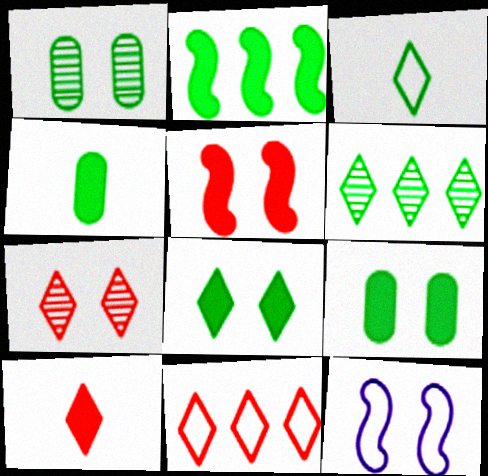[[1, 2, 3], 
[2, 4, 8], 
[3, 6, 8], 
[7, 9, 12], 
[7, 10, 11]]